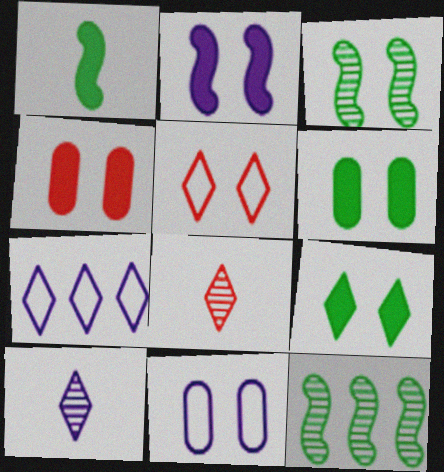[[2, 4, 9], 
[7, 8, 9]]